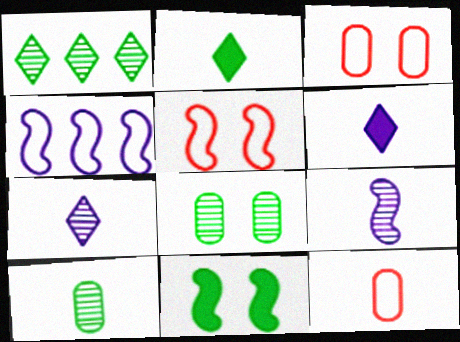[[2, 9, 12]]